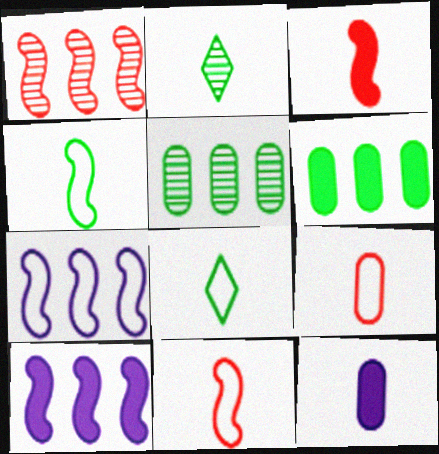[[2, 11, 12]]